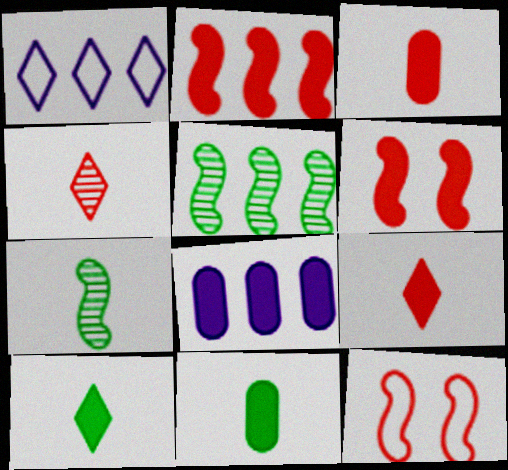[[6, 8, 10]]